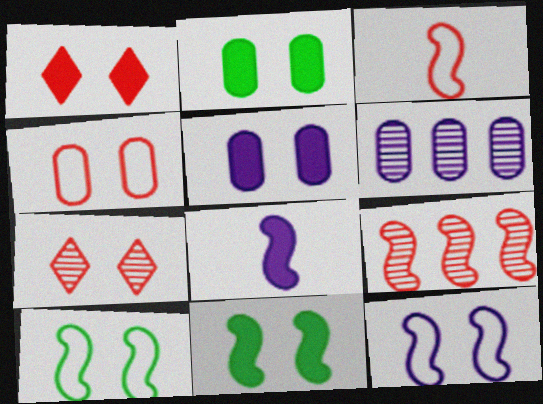[[1, 5, 11], 
[2, 7, 12], 
[5, 7, 10], 
[8, 9, 10]]